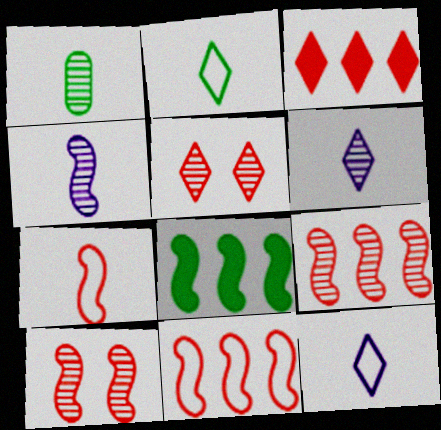[]